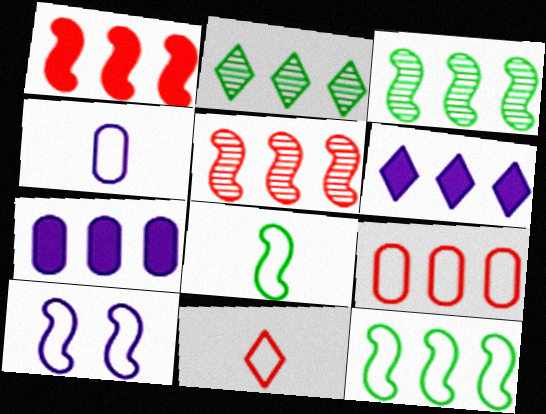[[3, 6, 9], 
[4, 8, 11]]